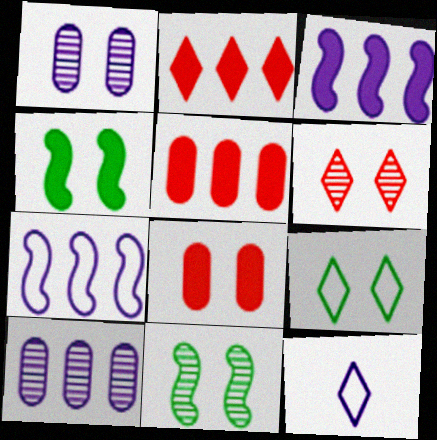[[1, 3, 12], 
[1, 6, 11], 
[5, 11, 12]]